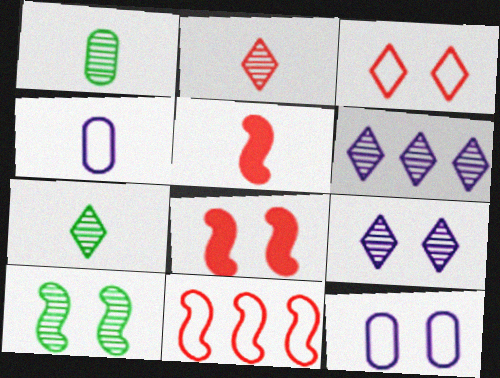[[4, 5, 7]]